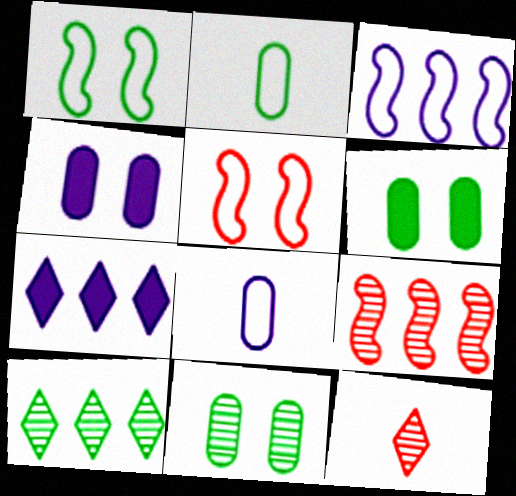[[3, 6, 12]]